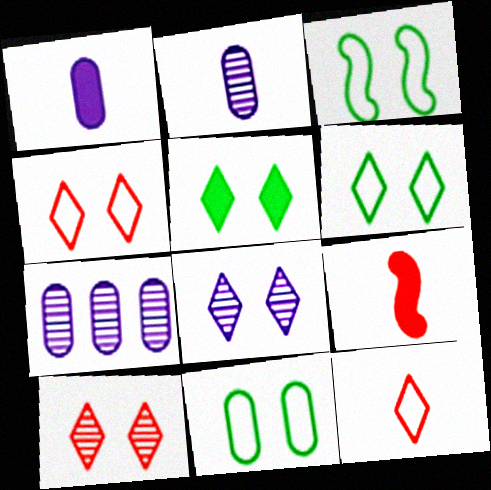[[3, 6, 11], 
[4, 5, 8], 
[6, 7, 9]]